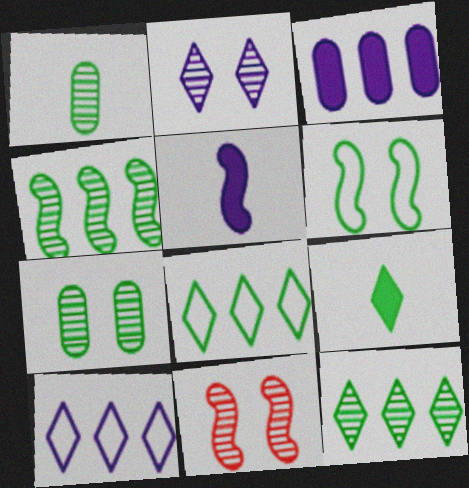[[2, 7, 11]]